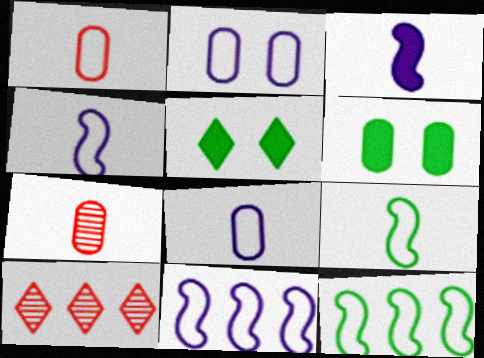[[4, 6, 10], 
[5, 7, 11]]